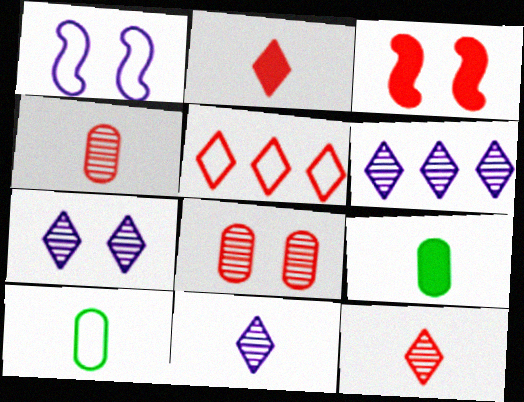[[1, 5, 10], 
[3, 4, 5], 
[3, 6, 10], 
[6, 7, 11]]